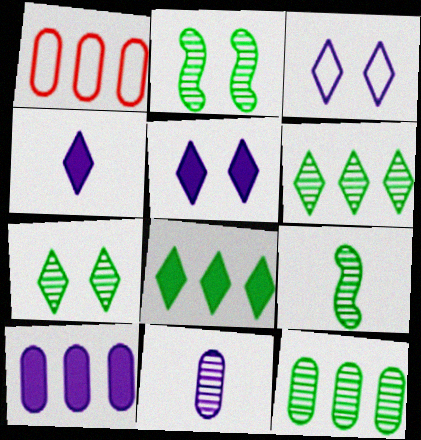[[1, 2, 4], 
[1, 5, 9], 
[1, 10, 12], 
[7, 9, 12]]